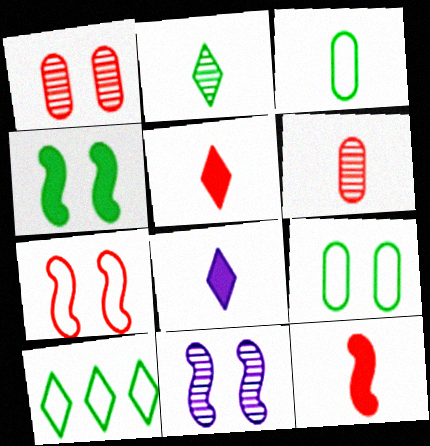[[4, 7, 11]]